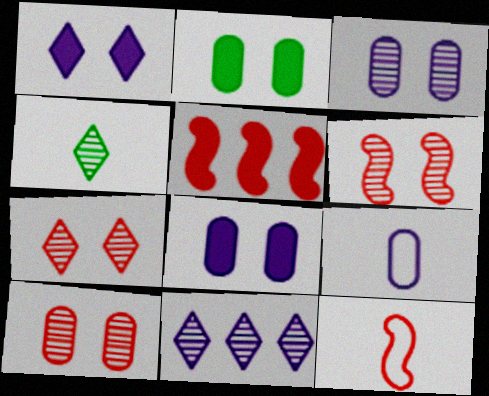[[2, 11, 12], 
[4, 7, 11], 
[5, 6, 12], 
[6, 7, 10]]